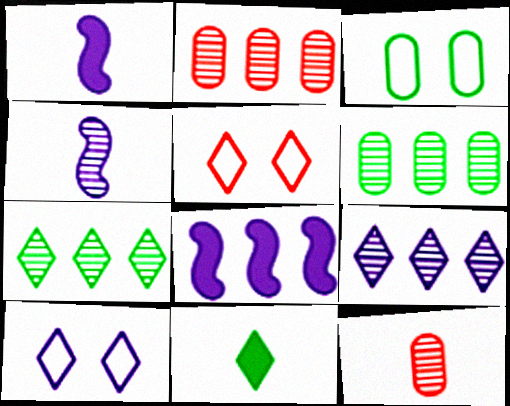[[1, 5, 6], 
[5, 9, 11]]